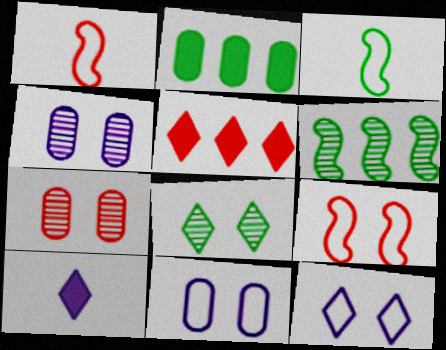[[1, 5, 7], 
[2, 3, 8], 
[3, 4, 5]]